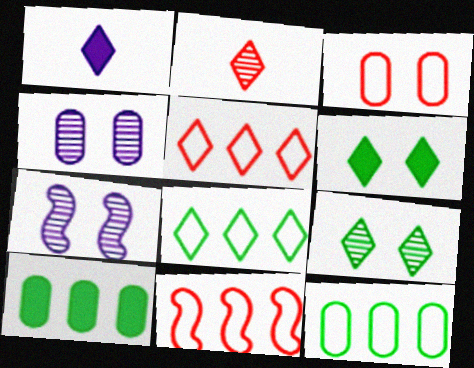[[1, 5, 9], 
[3, 6, 7]]